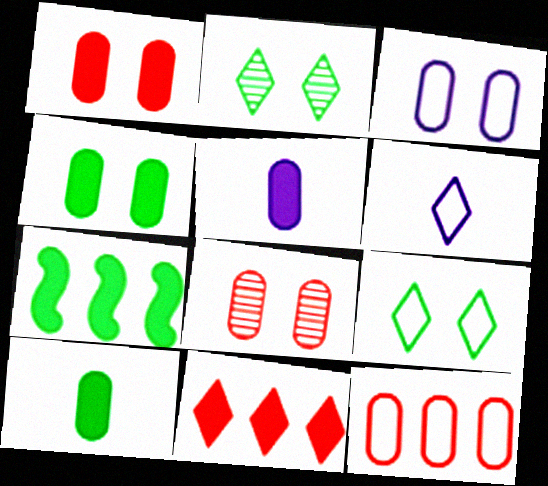[[2, 6, 11], 
[3, 4, 8], 
[6, 7, 8]]